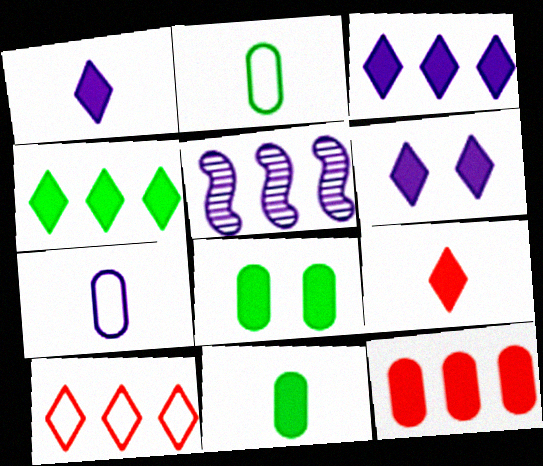[[1, 3, 6], 
[4, 6, 9], 
[5, 6, 7]]